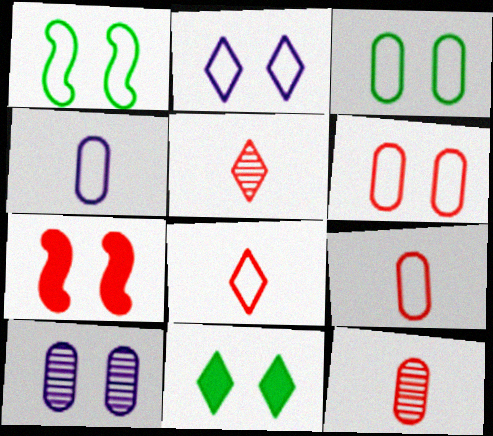[[1, 2, 6]]